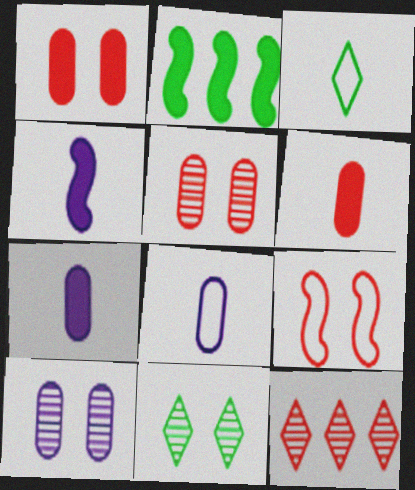[[6, 9, 12]]